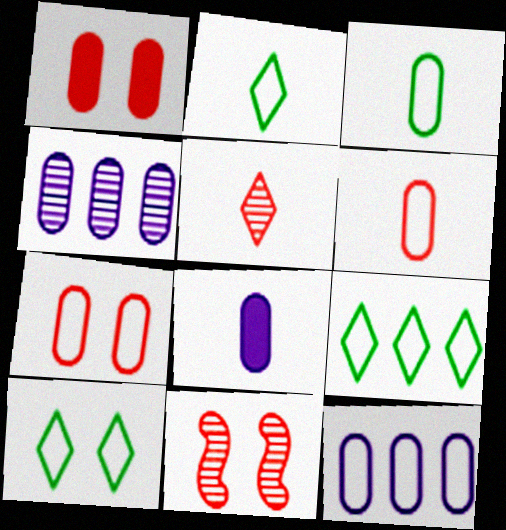[[1, 3, 4], 
[2, 9, 10], 
[3, 7, 12], 
[8, 9, 11]]